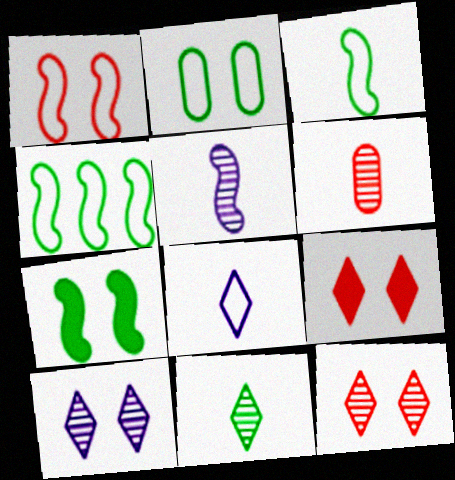[[5, 6, 11]]